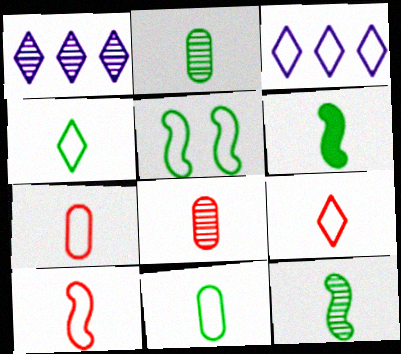[[2, 4, 6], 
[3, 5, 7], 
[7, 9, 10]]